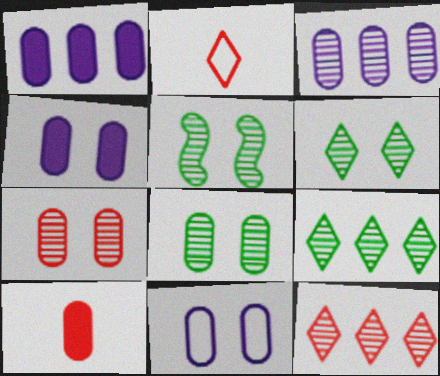[[1, 2, 5], 
[5, 6, 8]]